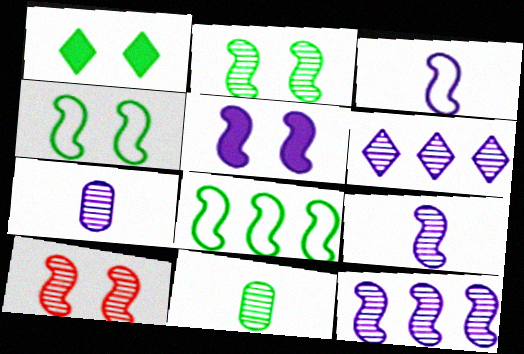[[1, 8, 11], 
[3, 5, 12], 
[4, 5, 10], 
[6, 10, 11]]